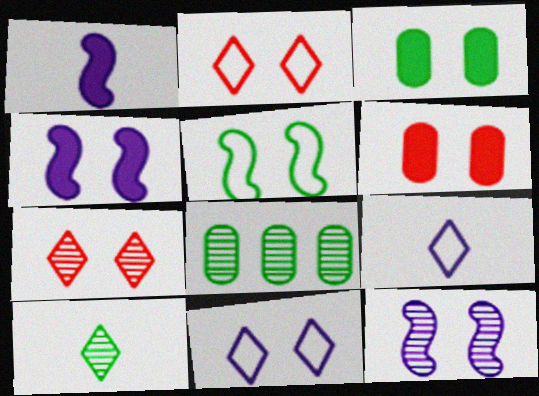[[1, 2, 8], 
[2, 3, 12]]